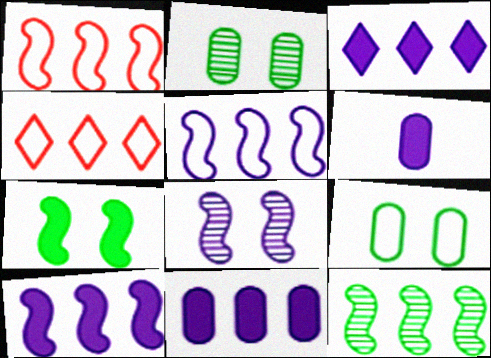[[1, 10, 12], 
[3, 10, 11], 
[4, 11, 12]]